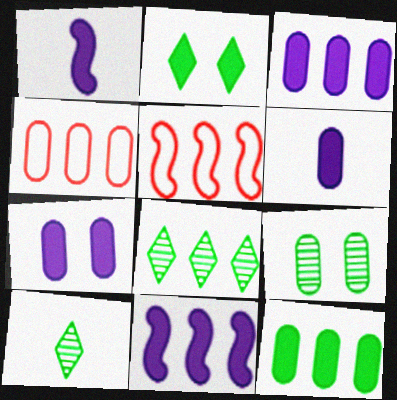[[3, 5, 8], 
[3, 6, 7], 
[4, 6, 9], 
[4, 8, 11], 
[5, 7, 10]]